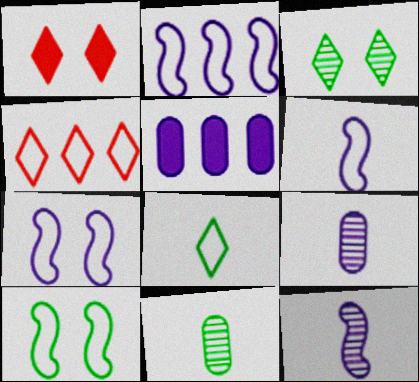[[1, 2, 11], 
[2, 6, 7]]